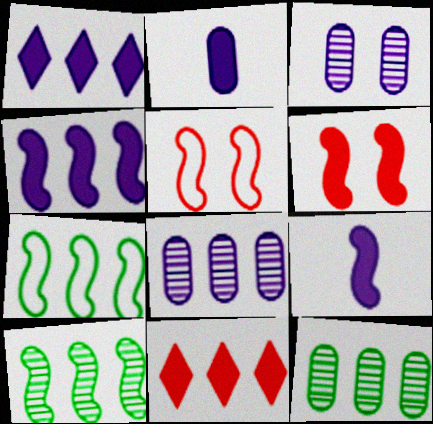[[5, 9, 10], 
[7, 8, 11]]